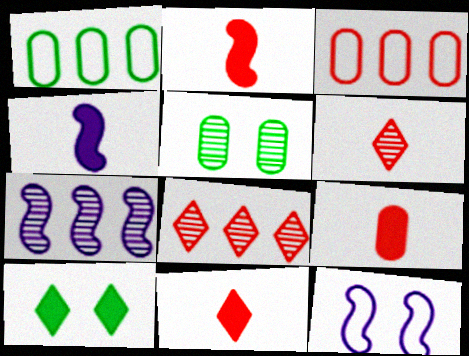[[2, 9, 11], 
[4, 7, 12], 
[5, 6, 7]]